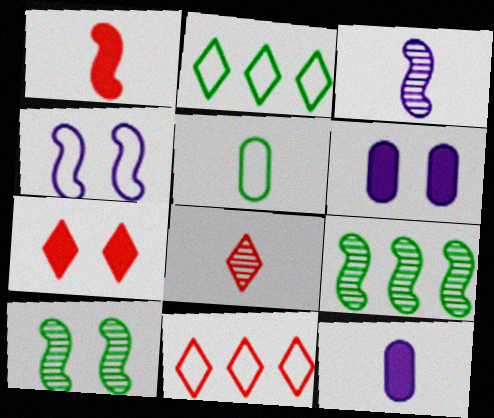[[1, 4, 9], 
[4, 5, 11], 
[7, 8, 11], 
[10, 11, 12]]